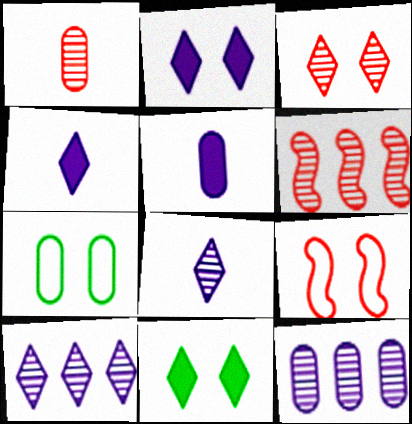[[1, 3, 6], 
[4, 6, 7]]